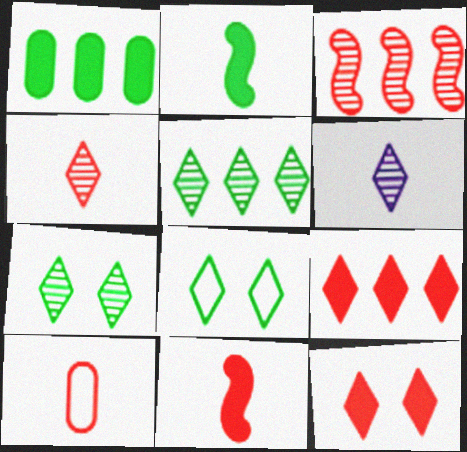[[2, 6, 10], 
[3, 10, 12], 
[4, 10, 11], 
[6, 8, 9]]